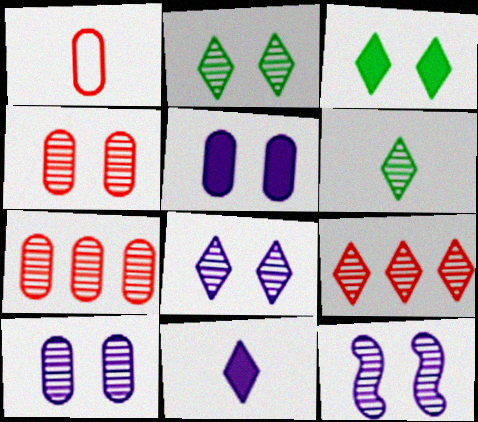[[2, 4, 12], 
[6, 7, 12], 
[6, 8, 9], 
[8, 10, 12]]